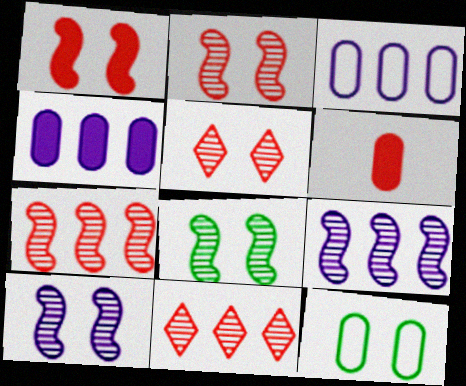[[2, 8, 10]]